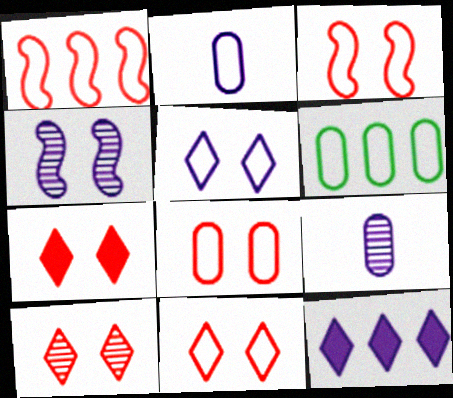[[2, 4, 12], 
[2, 6, 8], 
[3, 8, 11], 
[7, 10, 11]]